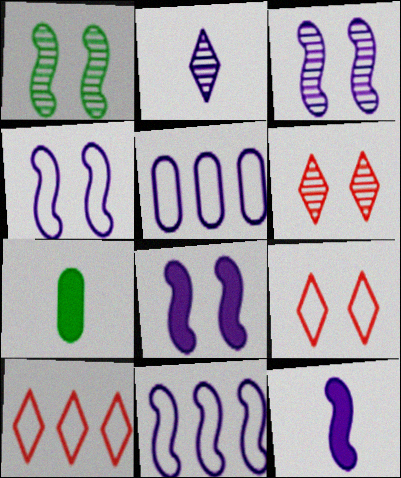[[2, 5, 8], 
[3, 4, 8], 
[3, 7, 10], 
[3, 11, 12], 
[6, 7, 11]]